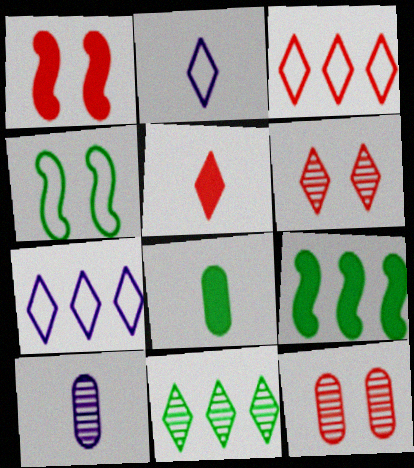[[2, 9, 12], 
[3, 5, 6], 
[4, 8, 11]]